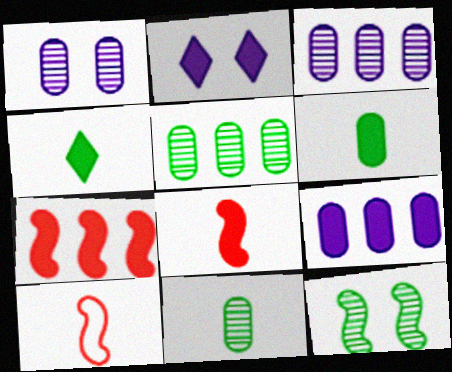[[2, 5, 10], 
[2, 6, 7]]